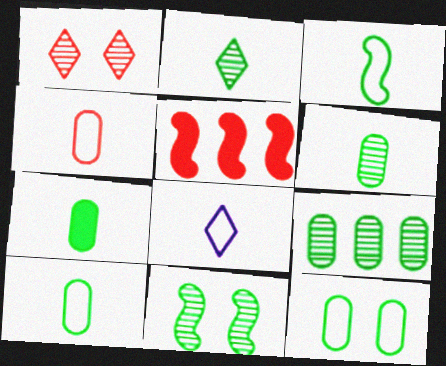[[1, 4, 5], 
[2, 3, 7], 
[2, 9, 11], 
[3, 4, 8], 
[6, 7, 10], 
[7, 9, 12]]